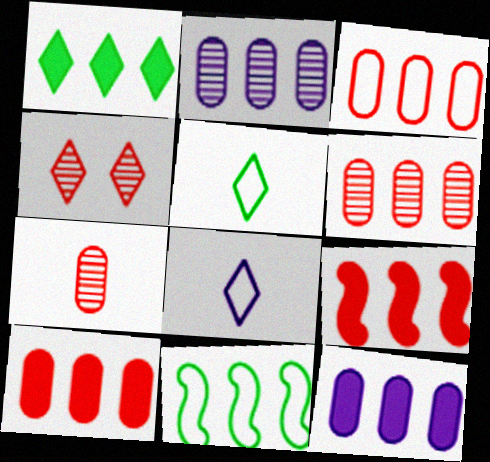[[1, 4, 8], 
[1, 9, 12], 
[3, 6, 10]]